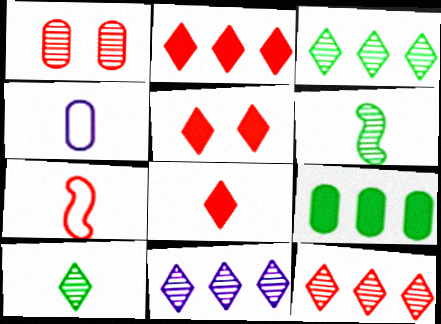[[1, 2, 7], 
[1, 4, 9], 
[1, 6, 11], 
[2, 5, 8], 
[3, 11, 12], 
[4, 6, 8]]